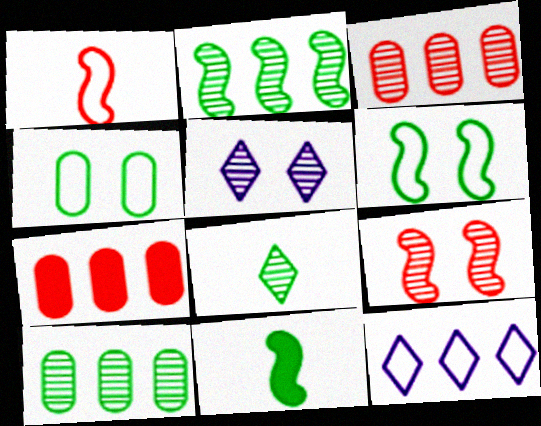[[1, 4, 12], 
[2, 6, 11], 
[2, 7, 12]]